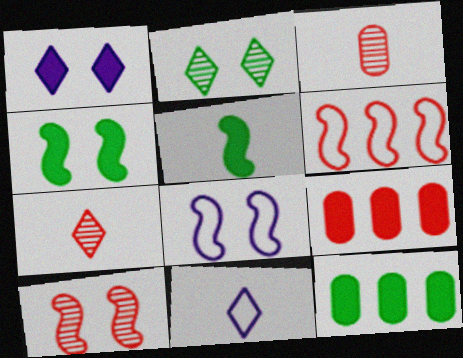[[1, 5, 9], 
[3, 5, 11], 
[4, 8, 10], 
[7, 8, 12], 
[10, 11, 12]]